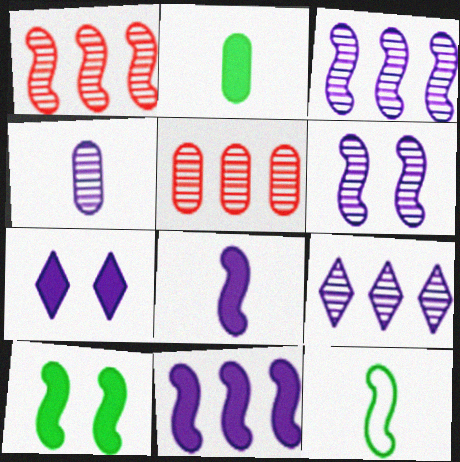[[4, 6, 9], 
[5, 7, 12]]